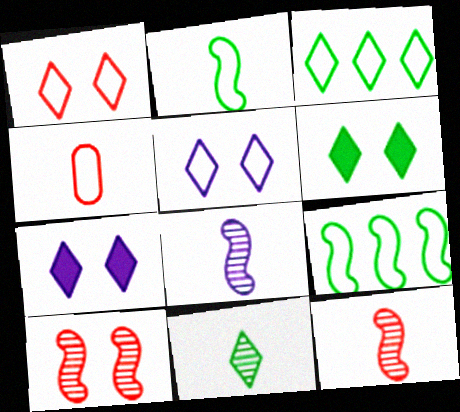[[3, 6, 11], 
[4, 5, 9]]